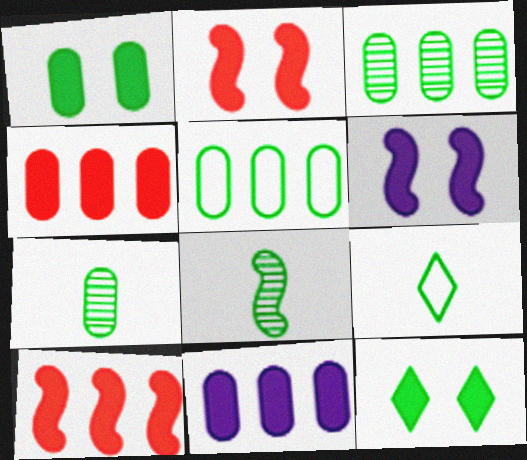[[1, 5, 7], 
[5, 8, 12]]